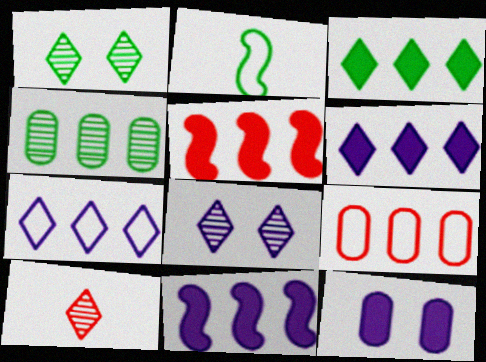[[4, 5, 7]]